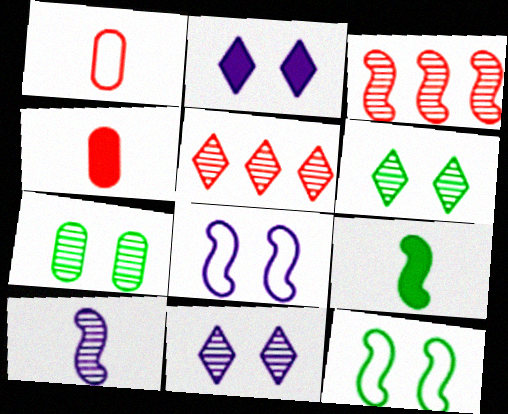[[3, 8, 9], 
[5, 7, 10]]